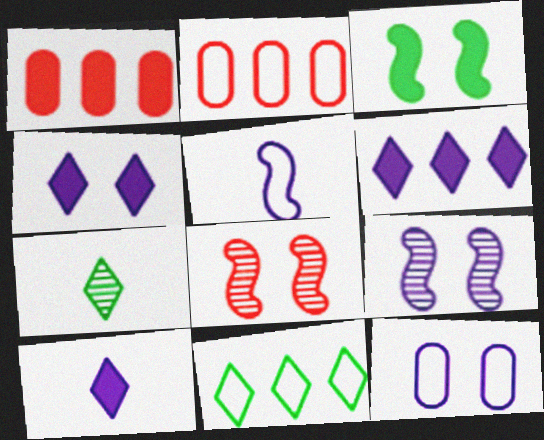[[1, 3, 10], 
[4, 6, 10], 
[4, 9, 12]]